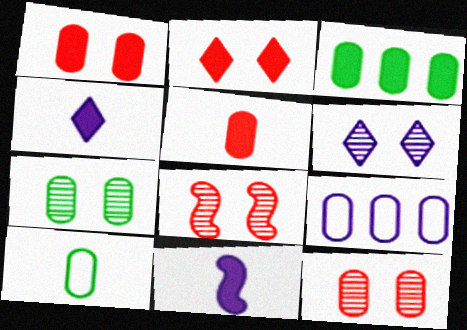[[2, 3, 11], 
[3, 7, 10], 
[5, 7, 9], 
[6, 7, 8], 
[6, 9, 11]]